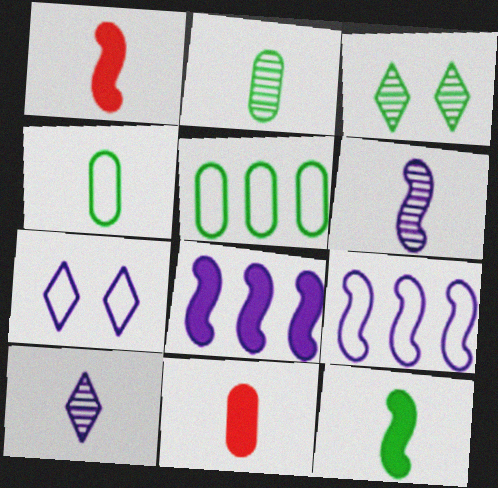[[1, 4, 10], 
[3, 5, 12], 
[3, 9, 11]]